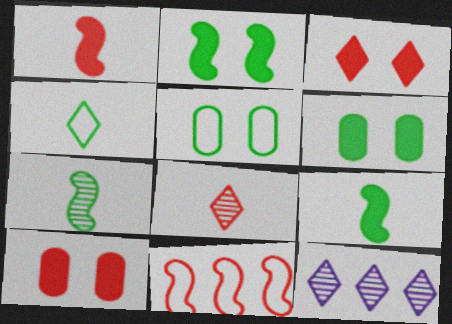[[1, 5, 12], 
[3, 4, 12], 
[8, 10, 11]]